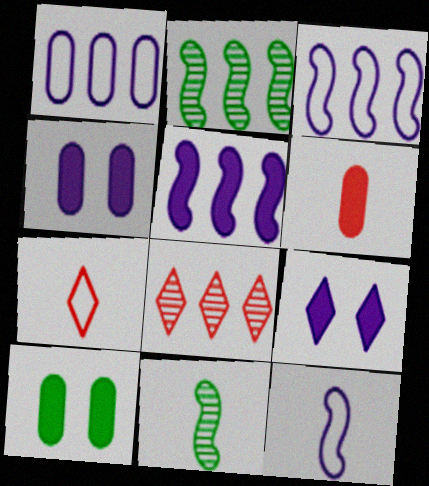[[2, 4, 7], 
[8, 10, 12]]